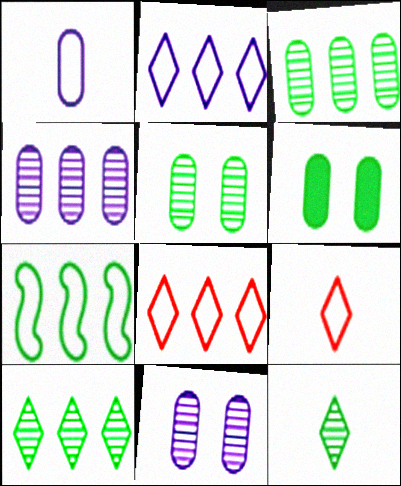[[6, 7, 12]]